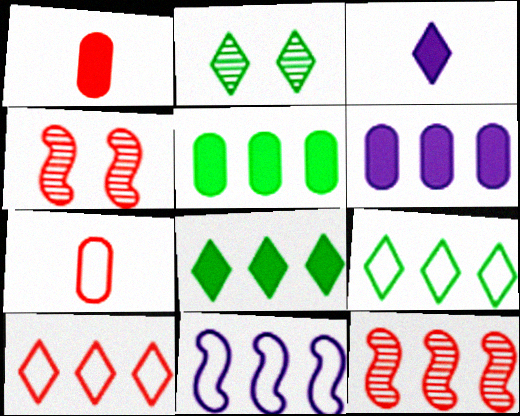[[1, 2, 11], 
[1, 4, 10], 
[2, 3, 10], 
[6, 9, 12]]